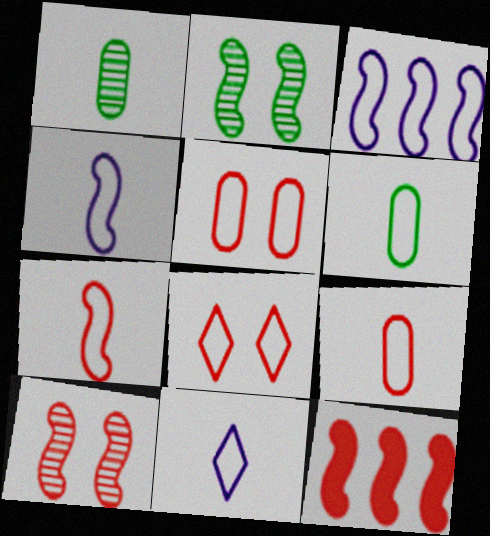[[2, 4, 12], 
[3, 6, 8], 
[6, 7, 11], 
[7, 10, 12]]